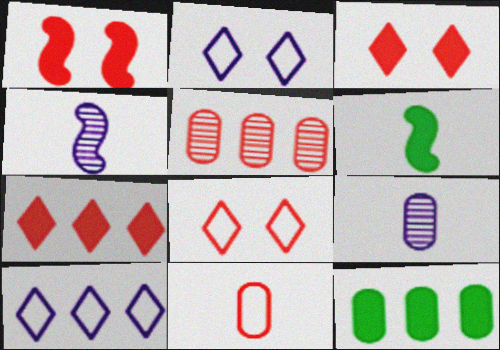[[2, 5, 6], 
[4, 8, 12]]